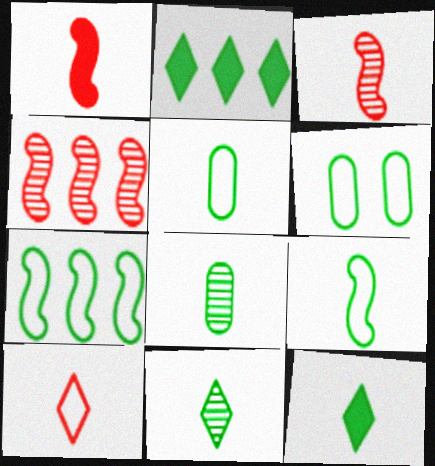[[8, 9, 12]]